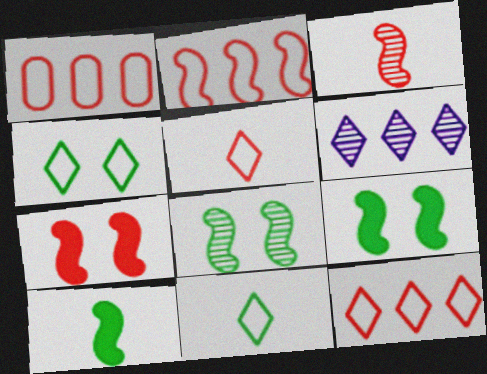[[1, 2, 12], 
[2, 3, 7]]